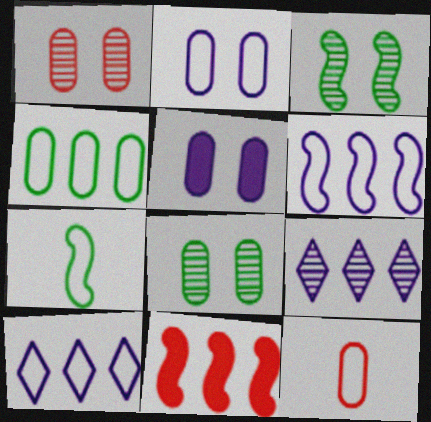[[2, 4, 12], 
[4, 9, 11]]